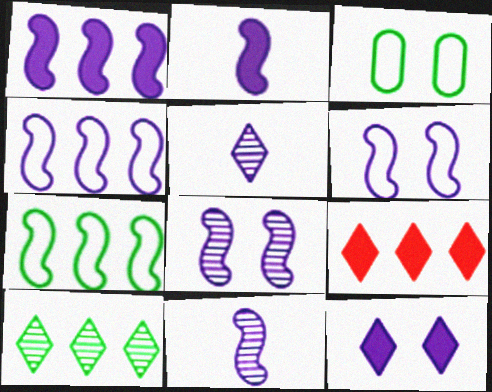[[1, 6, 11], 
[2, 4, 8], 
[3, 9, 11]]